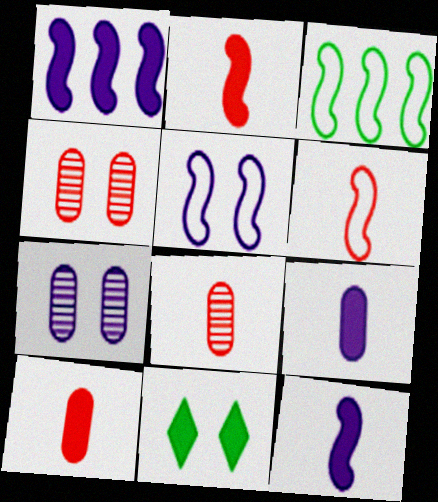[[1, 10, 11], 
[3, 5, 6], 
[4, 5, 11]]